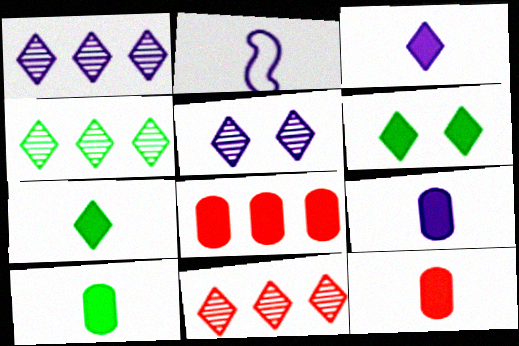[[1, 4, 11], 
[9, 10, 12]]